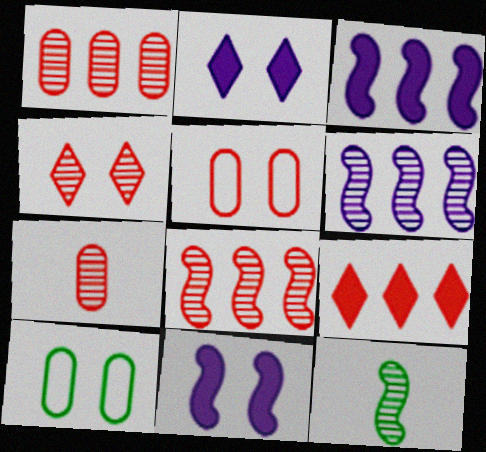[[4, 7, 8], 
[4, 10, 11]]